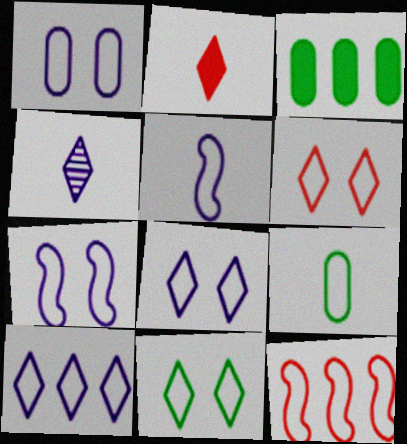[[1, 5, 10], 
[1, 7, 8], 
[6, 8, 11], 
[8, 9, 12]]